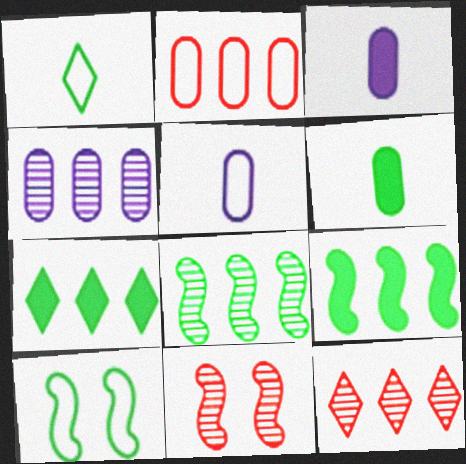[[3, 10, 12], 
[4, 8, 12], 
[5, 7, 11]]